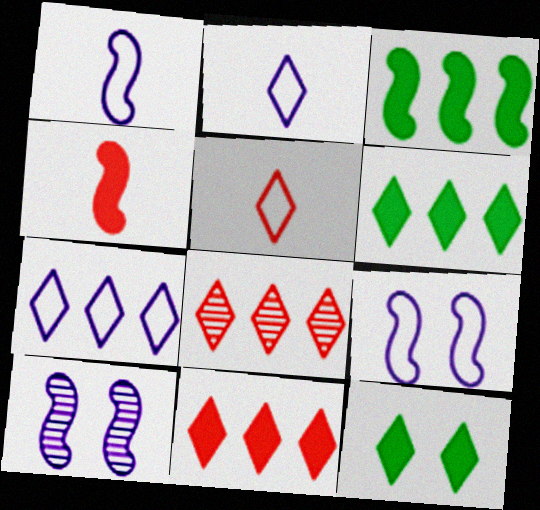[[2, 8, 12], 
[6, 7, 8]]